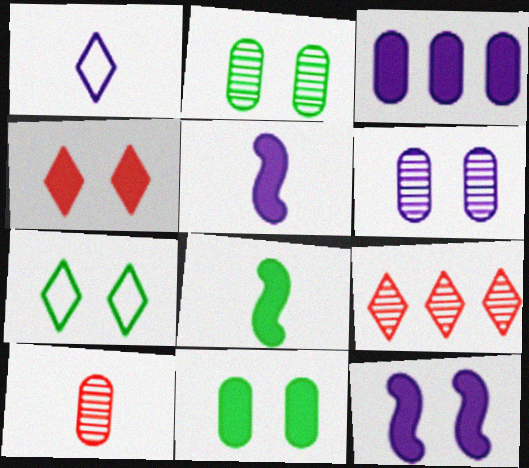[[1, 8, 10], 
[3, 4, 8], 
[4, 11, 12]]